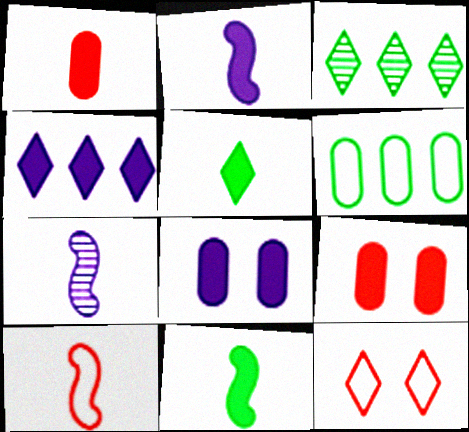[[1, 2, 5], 
[2, 4, 8], 
[3, 8, 10], 
[4, 9, 11], 
[7, 10, 11]]